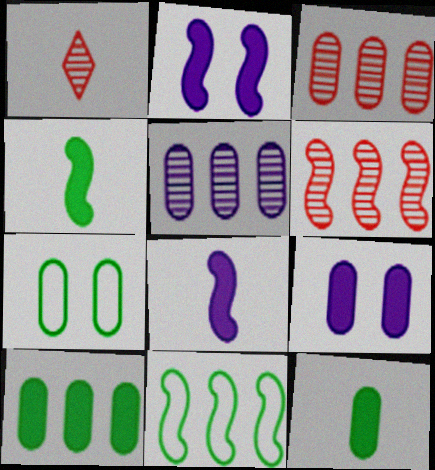[[1, 9, 11]]